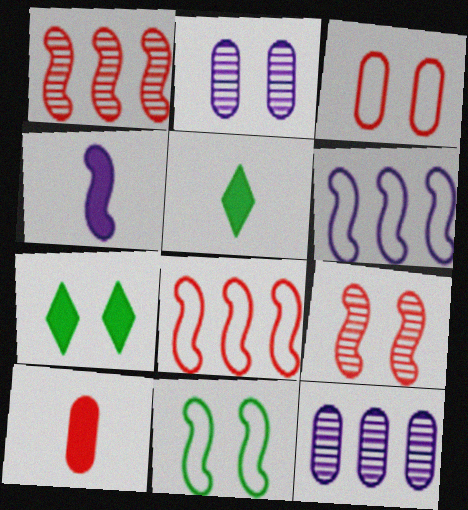[[1, 4, 11], 
[2, 5, 8], 
[4, 5, 10]]